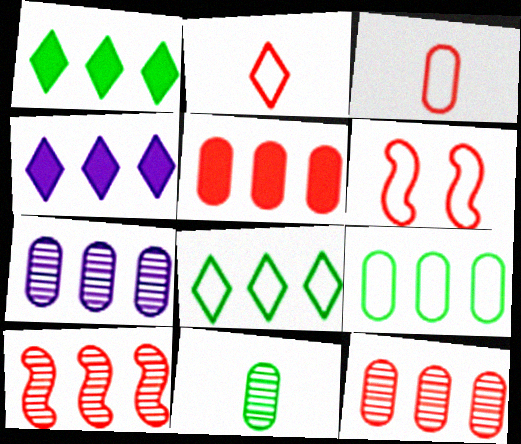[[4, 6, 11], 
[4, 9, 10], 
[5, 7, 9]]